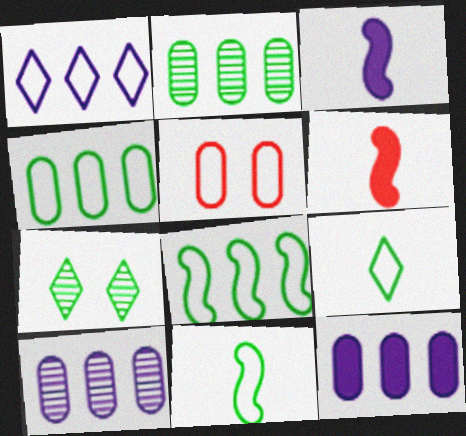[[1, 5, 11]]